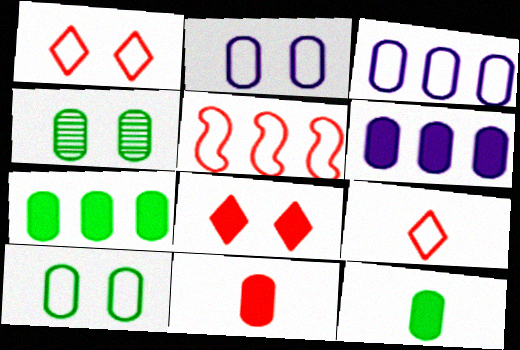[[3, 4, 11]]